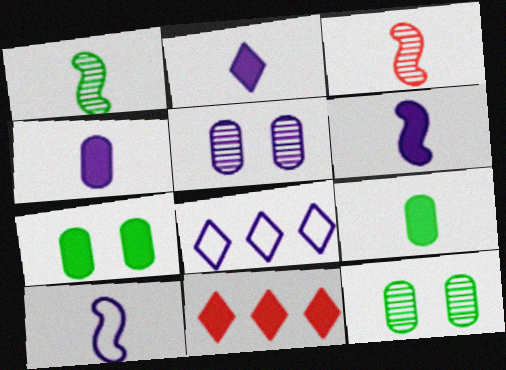[[2, 4, 6], 
[3, 7, 8], 
[5, 6, 8], 
[6, 7, 11], 
[10, 11, 12]]